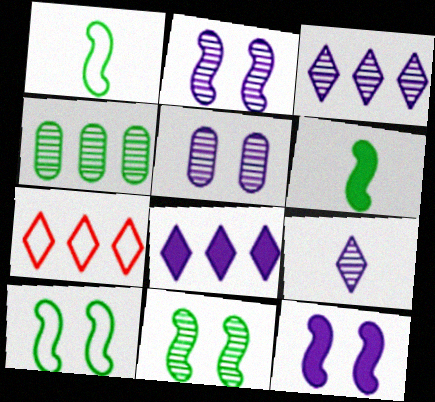[[5, 6, 7]]